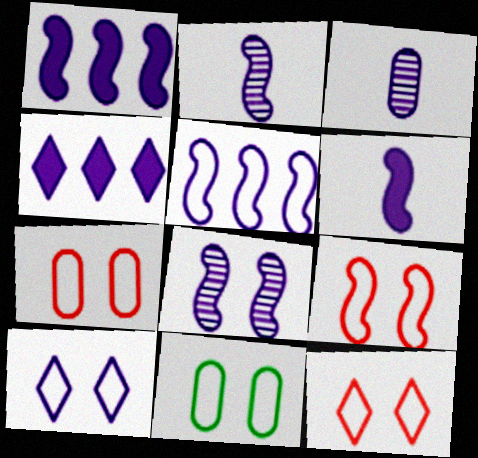[[1, 3, 10], 
[5, 6, 8], 
[7, 9, 12], 
[9, 10, 11]]